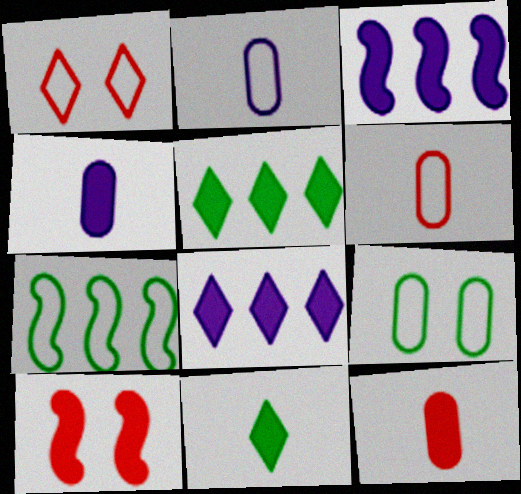[[1, 2, 7], 
[4, 5, 10]]